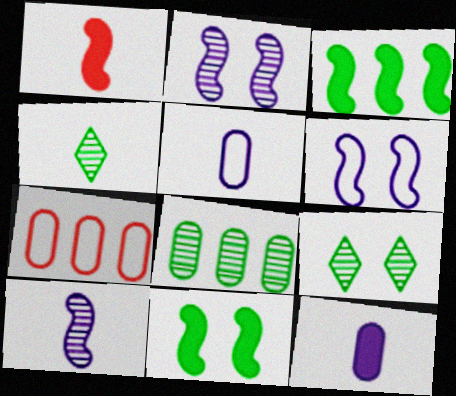[[1, 4, 5]]